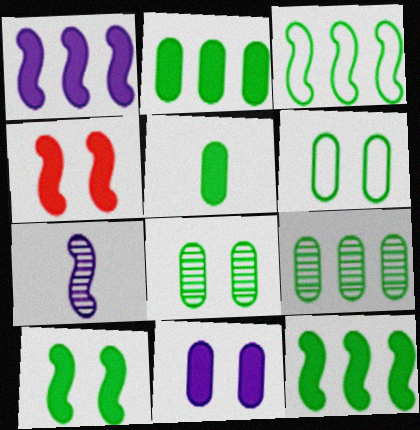[[3, 4, 7], 
[5, 6, 9]]